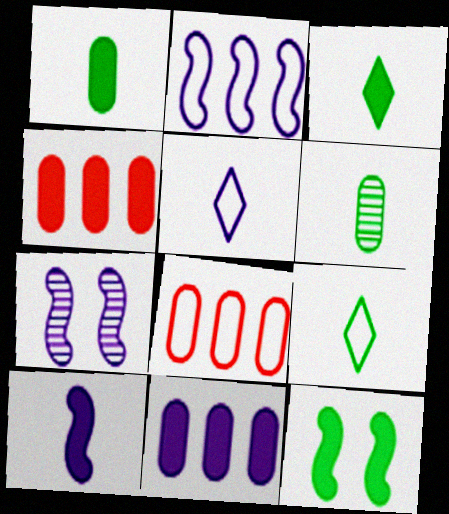[[2, 7, 10], 
[3, 7, 8], 
[4, 7, 9], 
[5, 7, 11]]